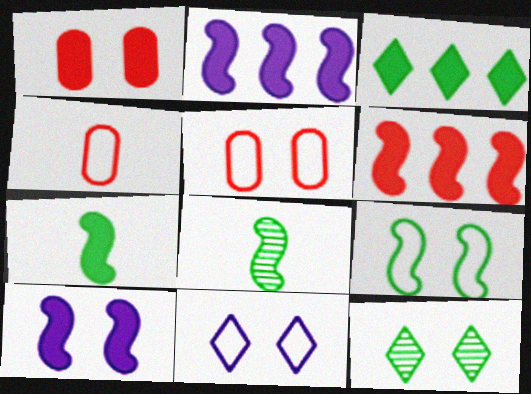[[2, 4, 12], 
[5, 9, 11], 
[5, 10, 12], 
[6, 7, 10]]